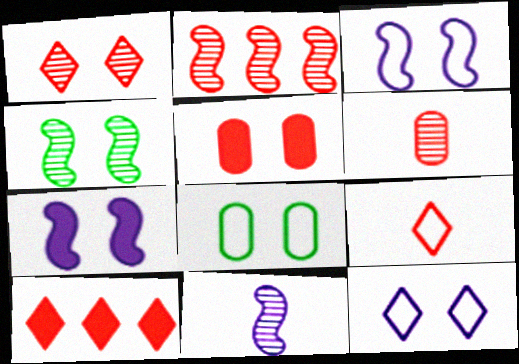[[1, 2, 6], 
[1, 7, 8], 
[1, 9, 10], 
[2, 4, 11], 
[2, 5, 9], 
[4, 5, 12], 
[8, 10, 11]]